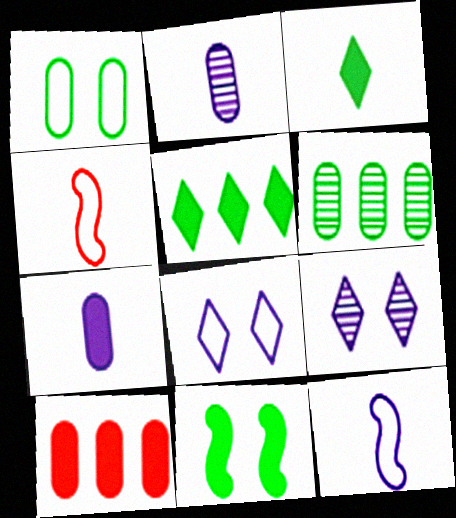[[1, 2, 10], 
[2, 3, 4]]